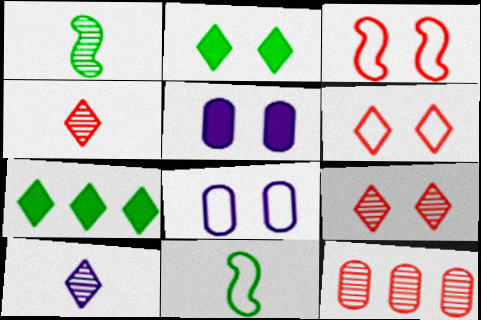[[6, 7, 10]]